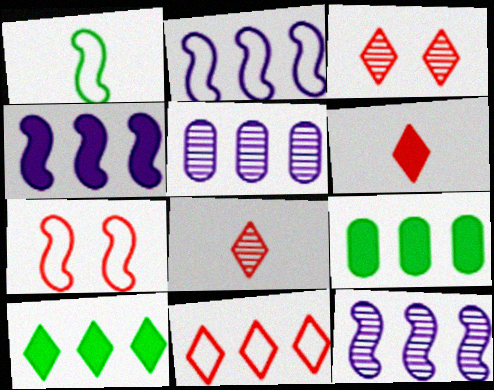[[1, 2, 7], 
[2, 4, 12], 
[3, 6, 11], 
[9, 11, 12]]